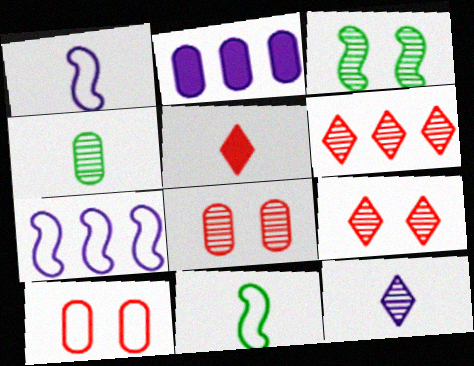[[1, 4, 5], 
[2, 4, 10], 
[2, 9, 11]]